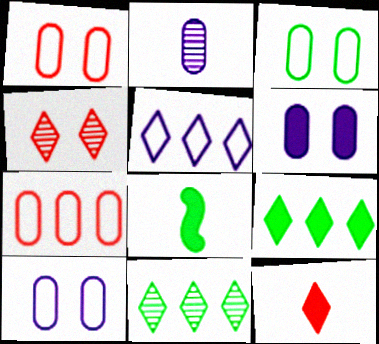[[1, 3, 10], 
[3, 8, 11]]